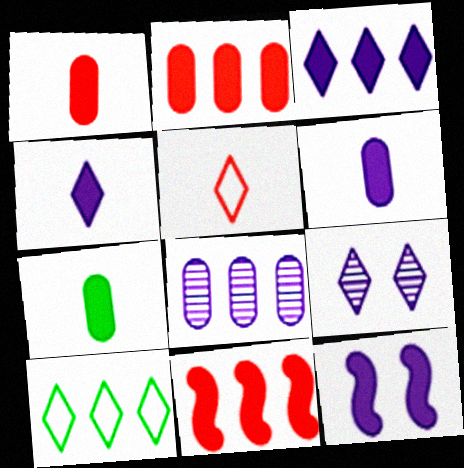[[1, 6, 7], 
[3, 6, 12], 
[8, 10, 11]]